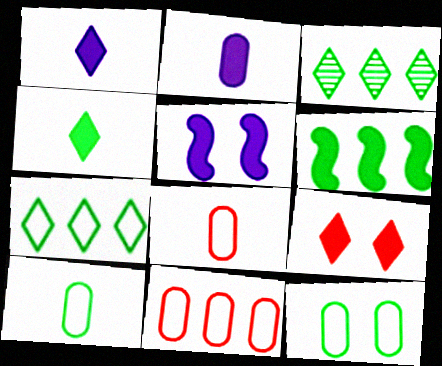[[2, 6, 9], 
[3, 5, 8]]